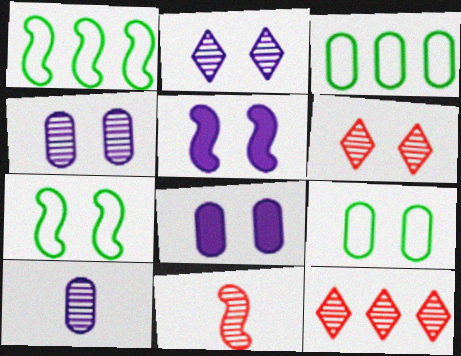[[1, 5, 11], 
[5, 6, 9], 
[6, 7, 8]]